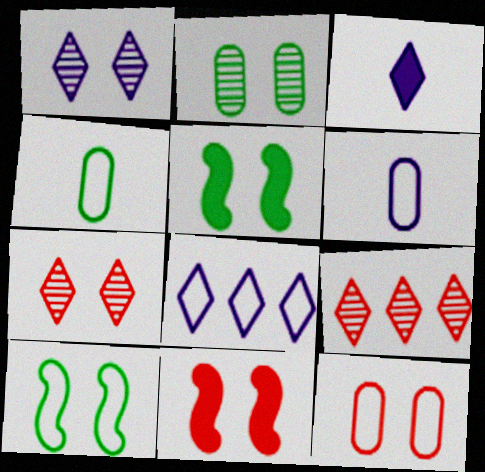[[1, 3, 8], 
[1, 5, 12], 
[5, 6, 9], 
[7, 11, 12]]